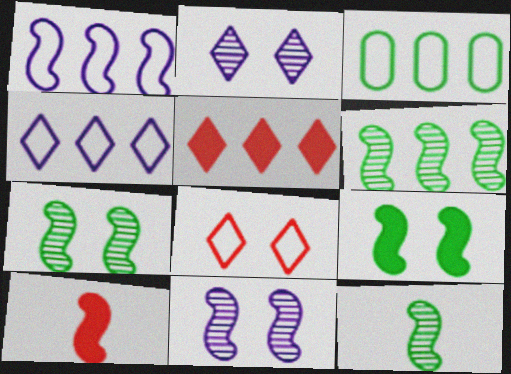[[1, 7, 10], 
[2, 3, 10], 
[6, 7, 12]]